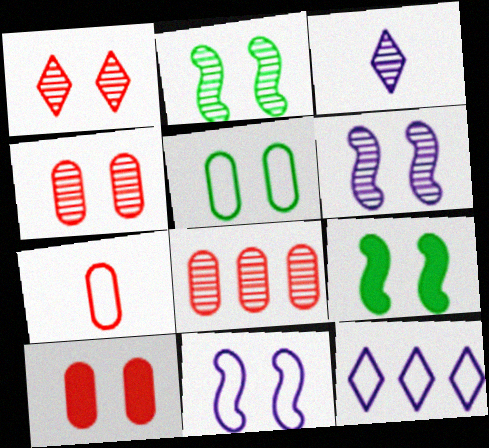[[2, 3, 8], 
[7, 8, 10]]